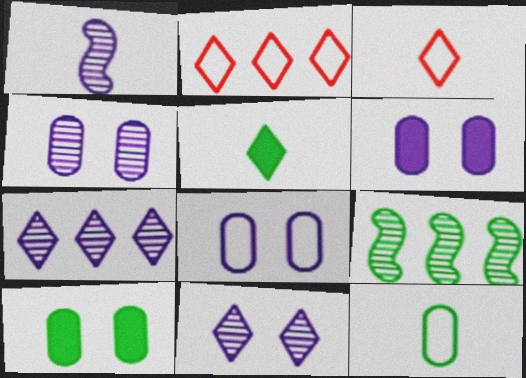[[1, 2, 10], 
[1, 4, 7], 
[2, 5, 11], 
[3, 6, 9], 
[4, 6, 8]]